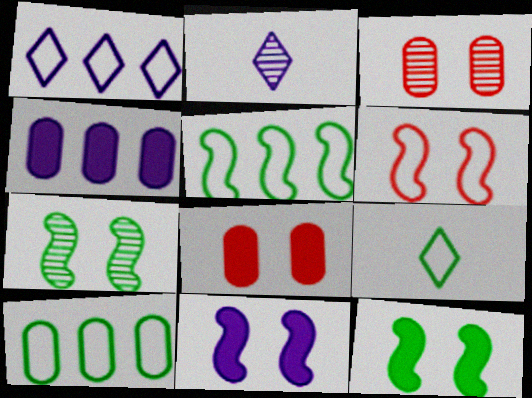[[2, 5, 8], 
[6, 7, 11]]